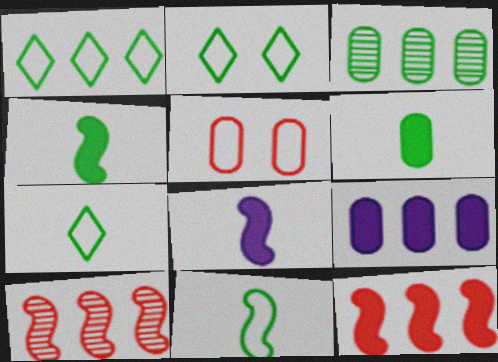[[1, 2, 7], 
[1, 9, 10], 
[2, 3, 4]]